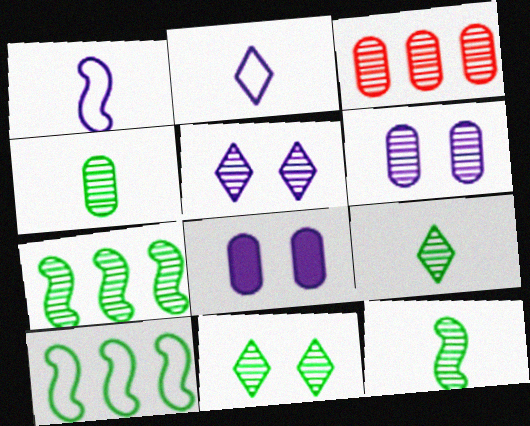[[3, 4, 6], 
[3, 5, 12], 
[4, 7, 11], 
[4, 9, 12]]